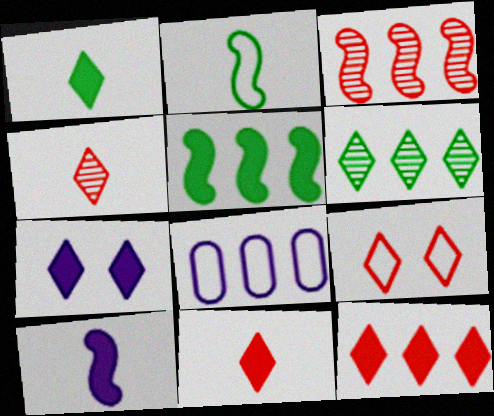[[1, 7, 12], 
[2, 8, 9], 
[4, 9, 12]]